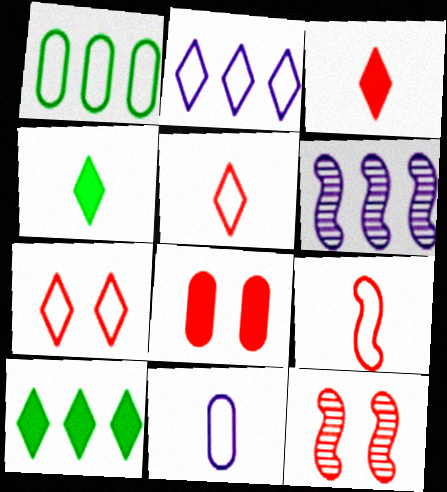[[7, 8, 12], 
[10, 11, 12]]